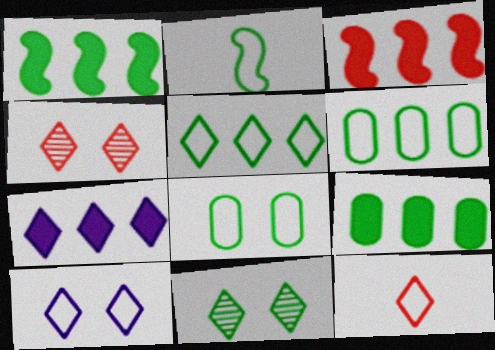[[2, 5, 8], 
[2, 9, 11], 
[3, 7, 9], 
[5, 10, 12], 
[7, 11, 12]]